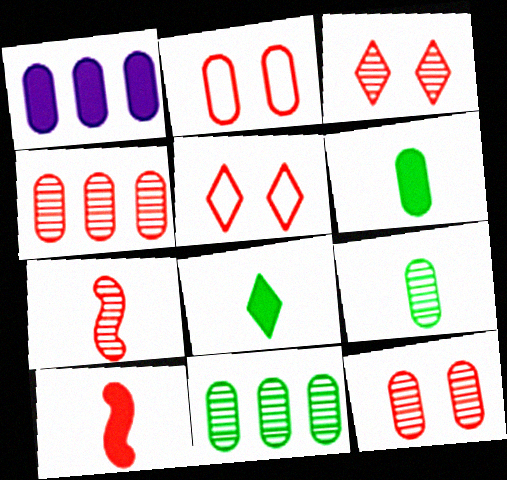[[1, 2, 9], 
[3, 4, 7], 
[4, 5, 10]]